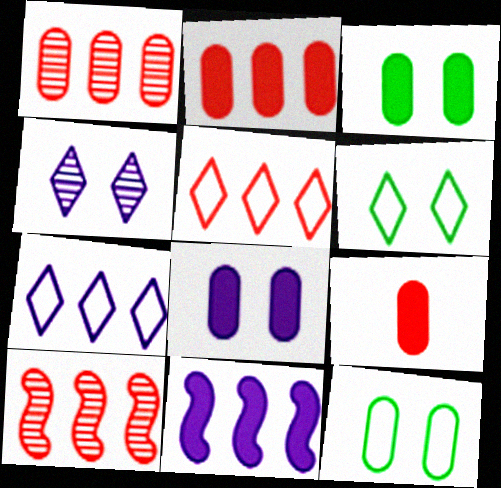[[2, 5, 10]]